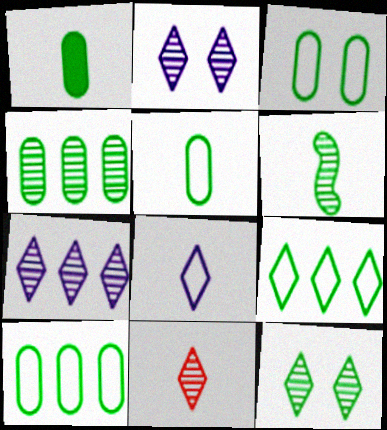[[1, 3, 4], 
[3, 5, 10], 
[4, 6, 12], 
[7, 11, 12]]